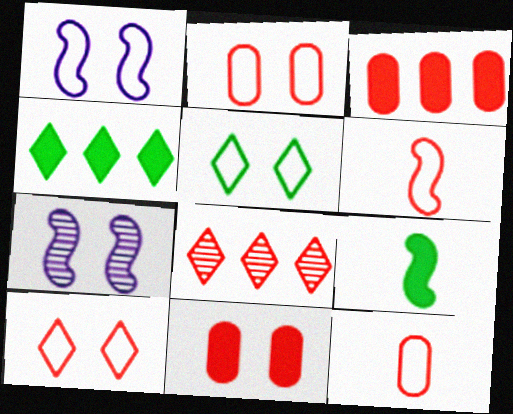[[1, 2, 5], 
[4, 7, 12], 
[5, 7, 11], 
[6, 8, 11]]